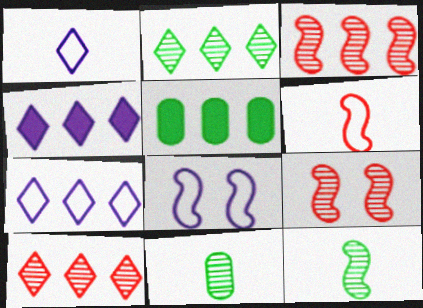[[1, 5, 9], 
[3, 5, 7]]